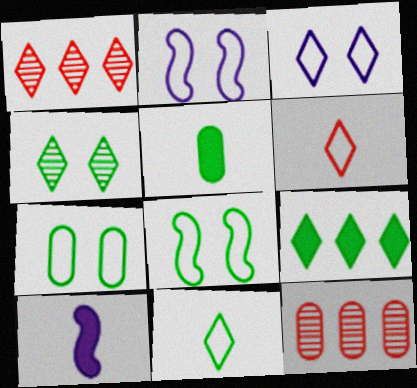[[1, 2, 5], 
[1, 7, 10], 
[4, 9, 11]]